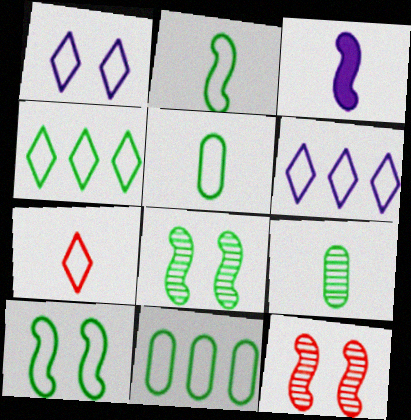[[1, 4, 7], 
[3, 7, 9], 
[4, 5, 10]]